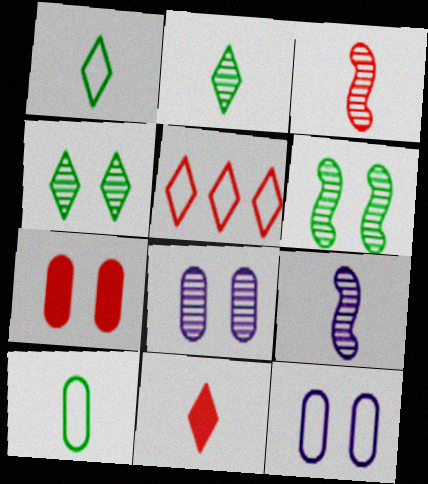[[3, 5, 7], 
[9, 10, 11]]